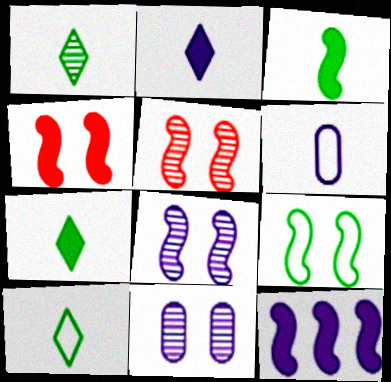[[1, 7, 10], 
[3, 4, 12], 
[4, 8, 9]]